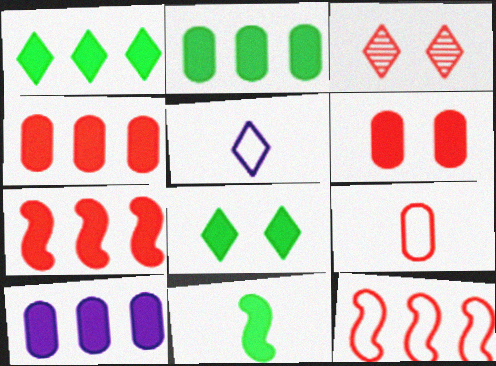[[1, 3, 5], 
[1, 7, 10], 
[2, 4, 10], 
[2, 8, 11], 
[3, 7, 9]]